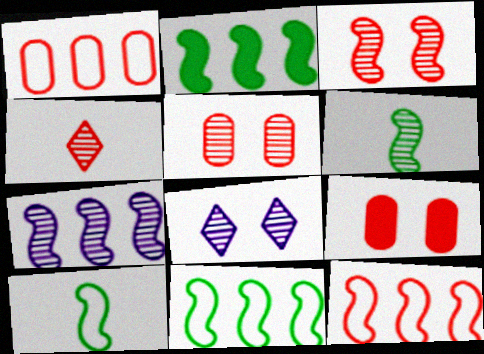[[2, 7, 12], 
[3, 6, 7], 
[4, 9, 12]]